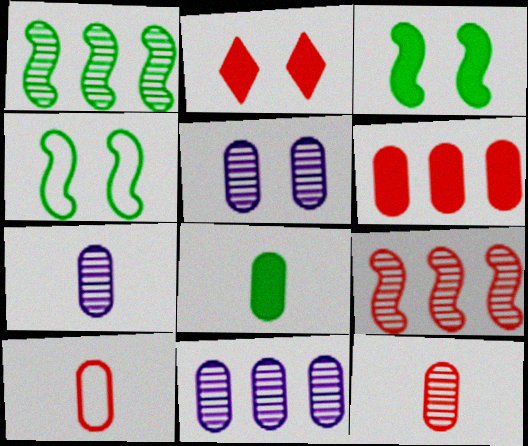[[2, 4, 5], 
[2, 9, 10], 
[5, 7, 11], 
[7, 8, 10]]